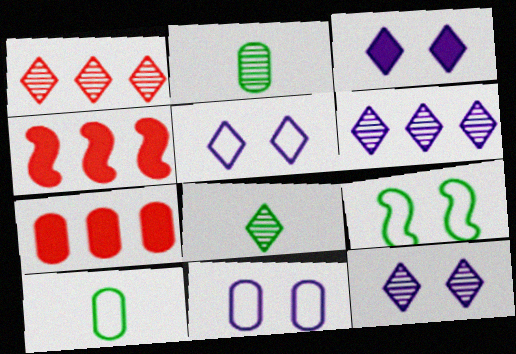[[1, 8, 12], 
[2, 4, 5], 
[2, 7, 11], 
[3, 5, 12], 
[4, 8, 11], 
[4, 10, 12]]